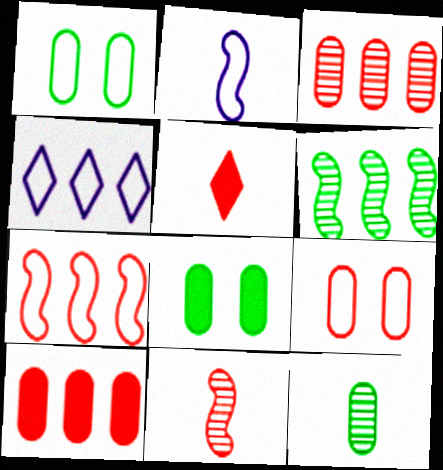[[2, 5, 12], 
[4, 6, 10], 
[4, 8, 11]]